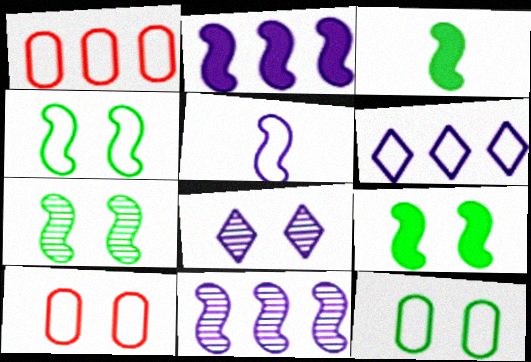[[1, 3, 8], 
[4, 7, 9], 
[8, 9, 10]]